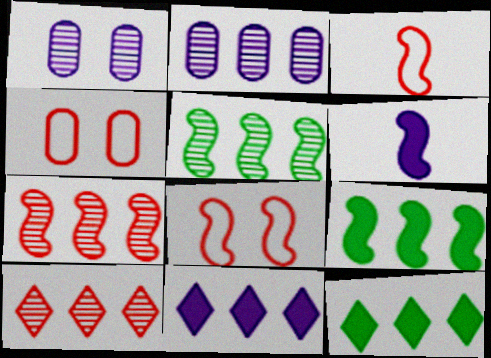[[1, 3, 12], 
[2, 5, 10], 
[5, 6, 8]]